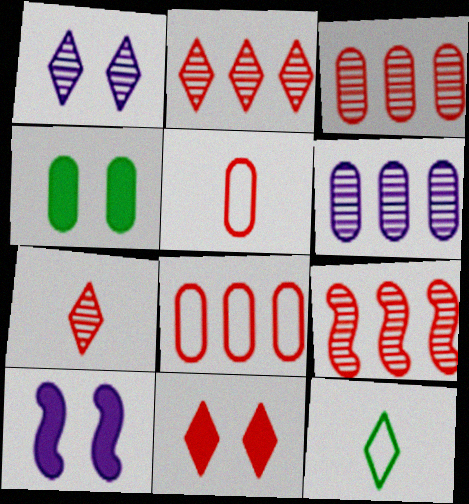[[2, 3, 9], 
[3, 10, 12], 
[4, 5, 6], 
[4, 10, 11], 
[5, 9, 11]]